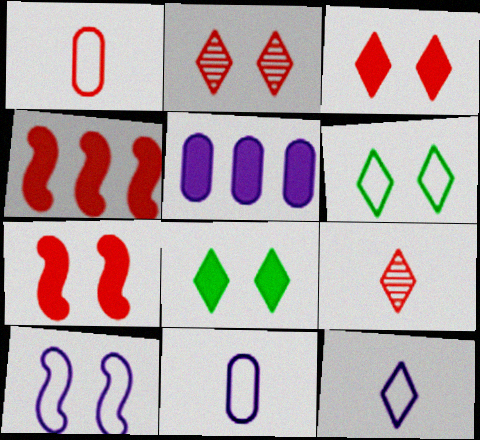[[1, 2, 4]]